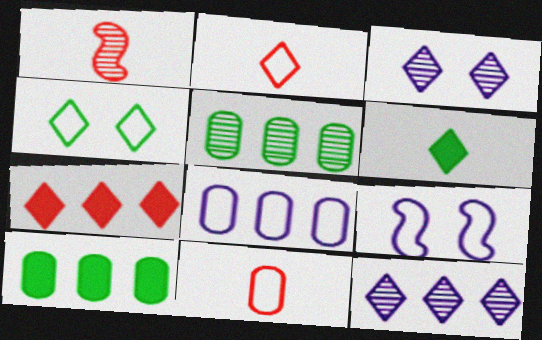[[1, 3, 5]]